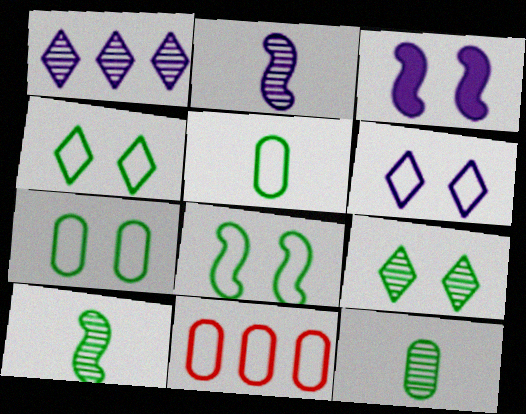[[4, 7, 8]]